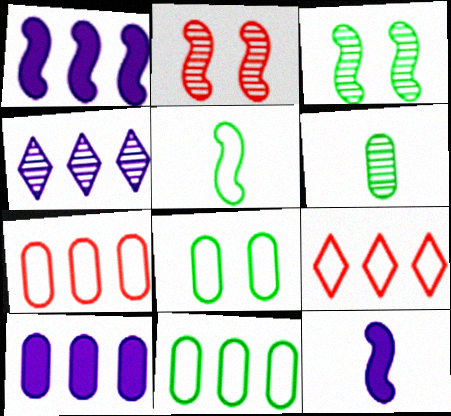[[1, 2, 5], 
[2, 4, 6]]